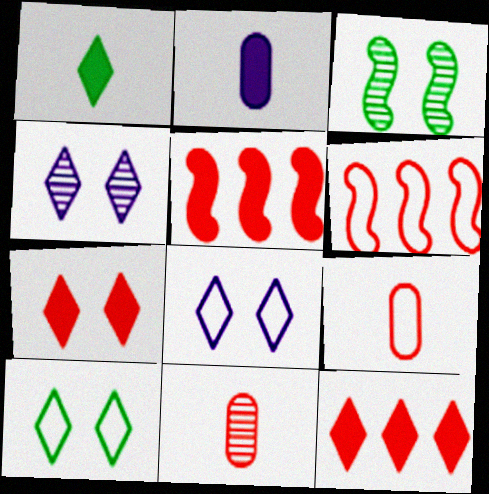[[4, 7, 10], 
[6, 7, 11]]